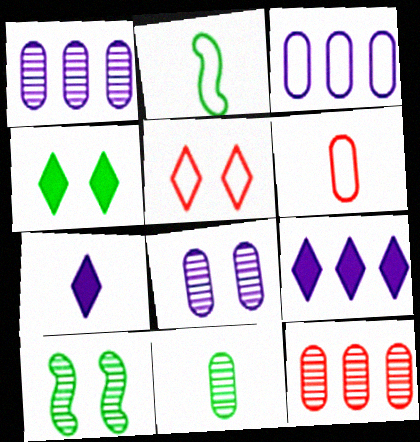[[2, 3, 5], 
[6, 9, 10], 
[8, 11, 12]]